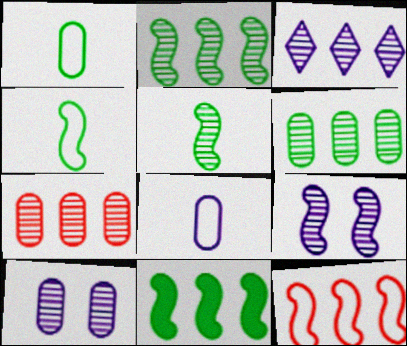[[2, 3, 7]]